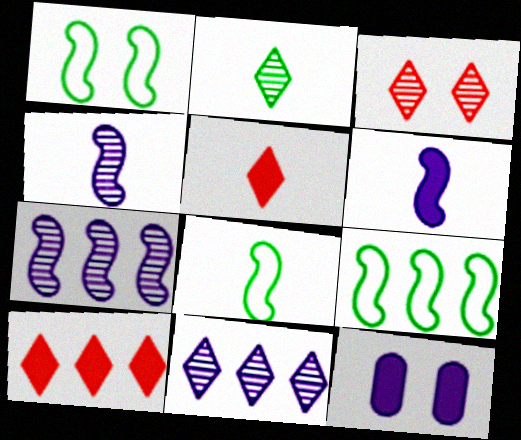[[1, 3, 12], 
[1, 8, 9], 
[2, 3, 11]]